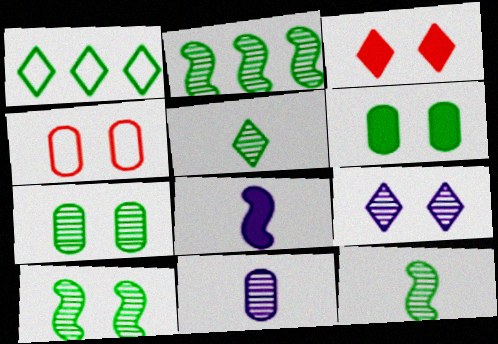[[1, 6, 12], 
[2, 5, 7], 
[2, 10, 12]]